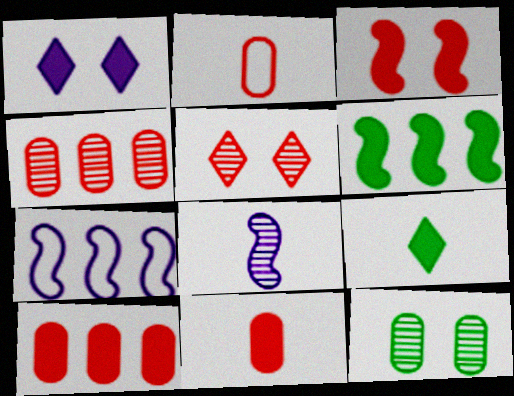[[1, 6, 11], 
[2, 8, 9]]